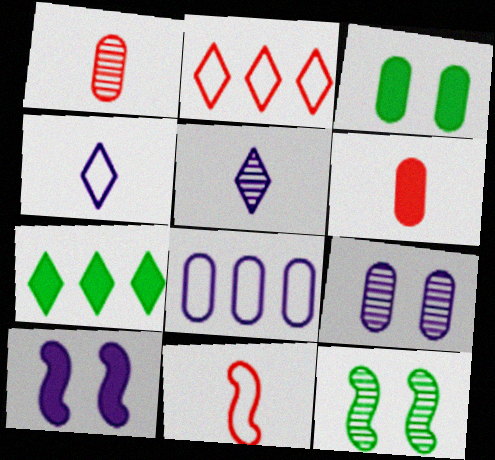[[1, 3, 8], 
[5, 8, 10], 
[6, 7, 10], 
[7, 9, 11]]